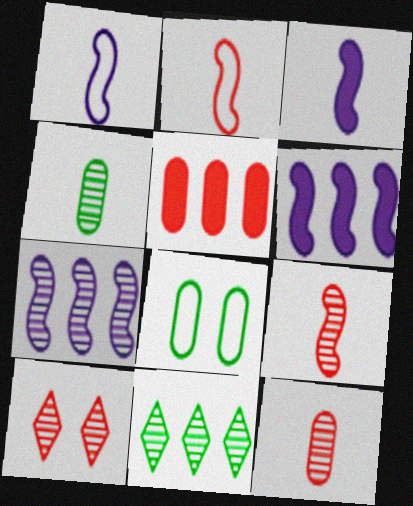[[2, 5, 10], 
[4, 7, 10]]